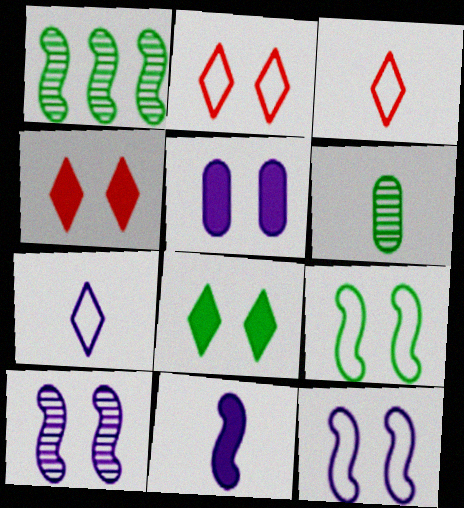[[1, 3, 5], 
[3, 6, 11]]